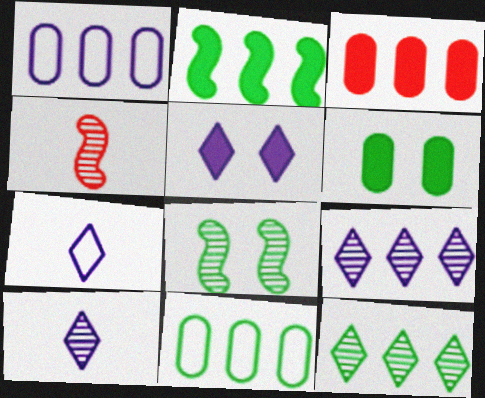[[2, 11, 12], 
[3, 7, 8], 
[4, 5, 11], 
[5, 7, 9]]